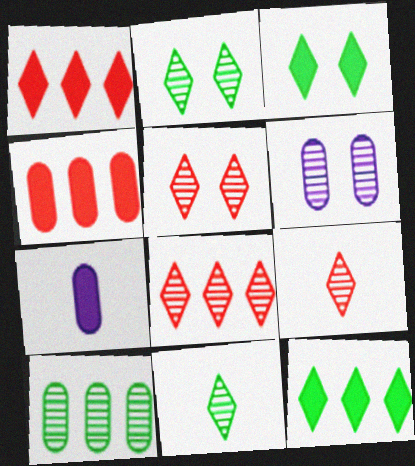[[5, 8, 9]]